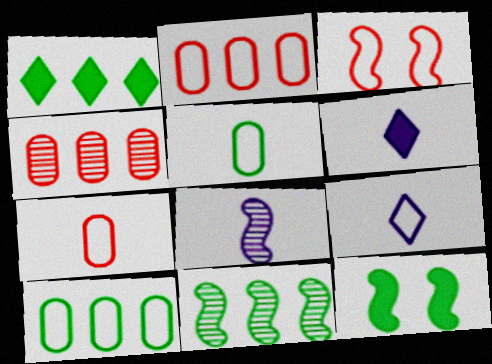[[1, 10, 11], 
[3, 9, 10], 
[4, 9, 12]]